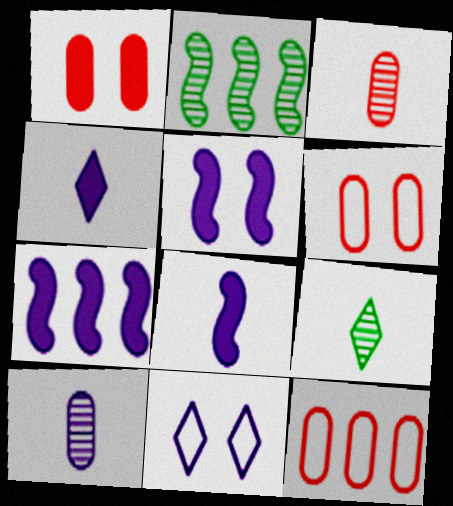[[1, 3, 12], 
[2, 4, 6], 
[5, 7, 8], 
[5, 9, 12], 
[6, 7, 9], 
[7, 10, 11]]